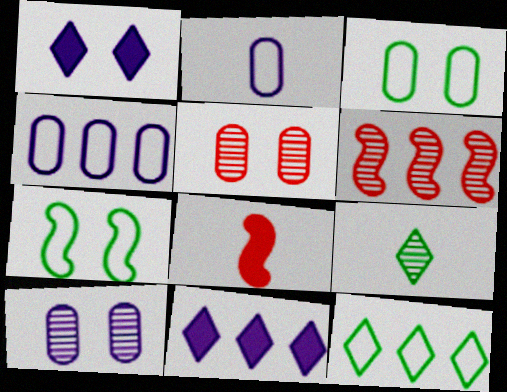[[1, 5, 7], 
[2, 8, 9], 
[6, 9, 10], 
[8, 10, 12]]